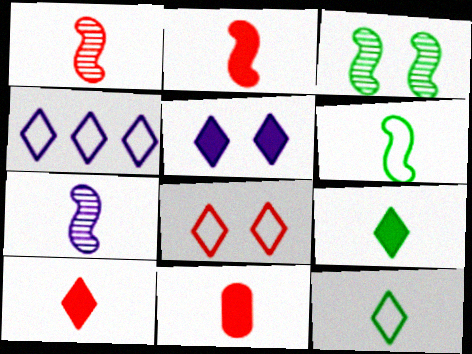[[2, 6, 7], 
[2, 10, 11], 
[3, 4, 11], 
[4, 8, 12], 
[7, 11, 12]]